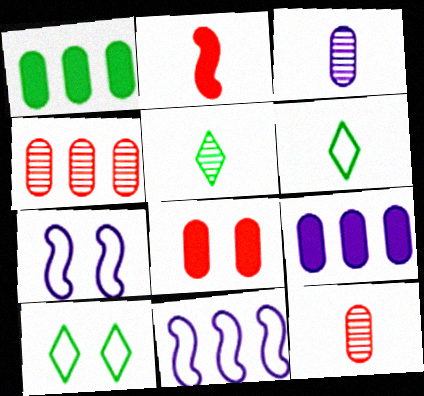[[2, 3, 6], 
[5, 8, 11]]